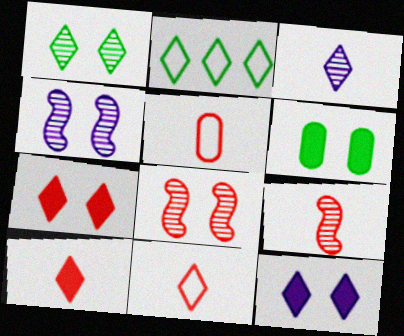[[2, 3, 7], 
[5, 9, 10]]